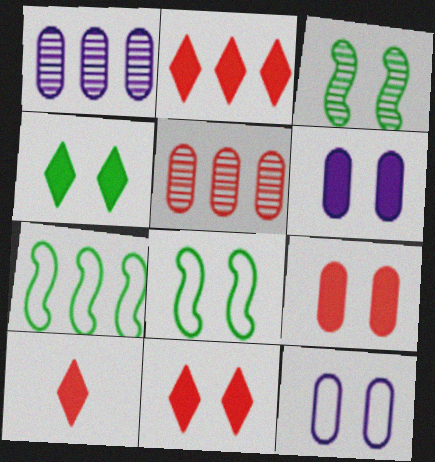[[1, 2, 7], 
[1, 8, 10], 
[2, 10, 11], 
[3, 11, 12]]